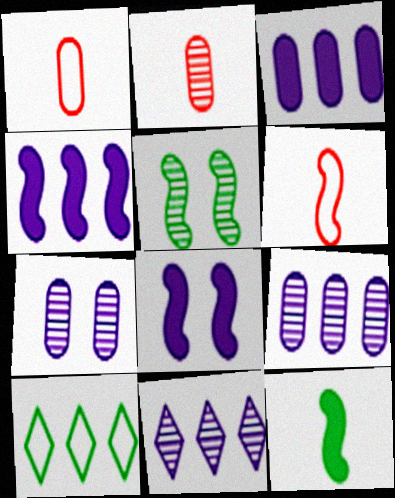[[2, 5, 11], 
[2, 8, 10], 
[4, 5, 6]]